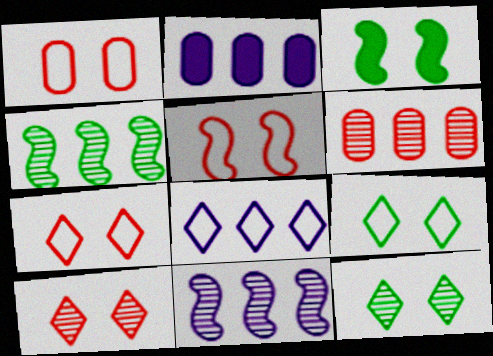[[1, 5, 7], 
[2, 8, 11]]